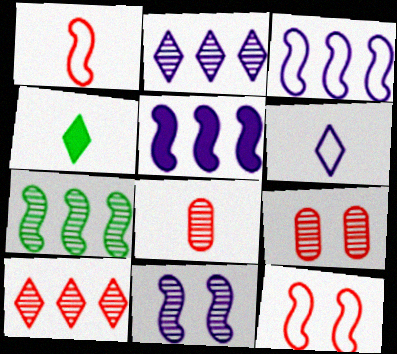[[3, 4, 9]]